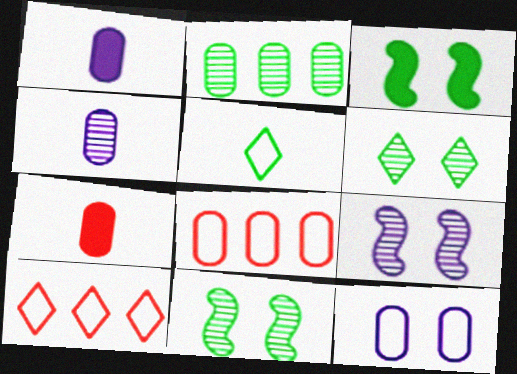[[1, 10, 11], 
[2, 3, 5], 
[2, 7, 12], 
[3, 4, 10]]